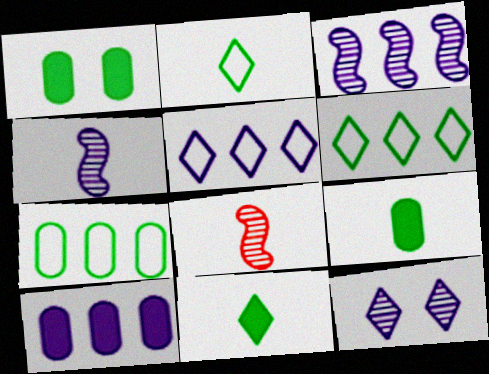[[1, 5, 8], 
[3, 5, 10]]